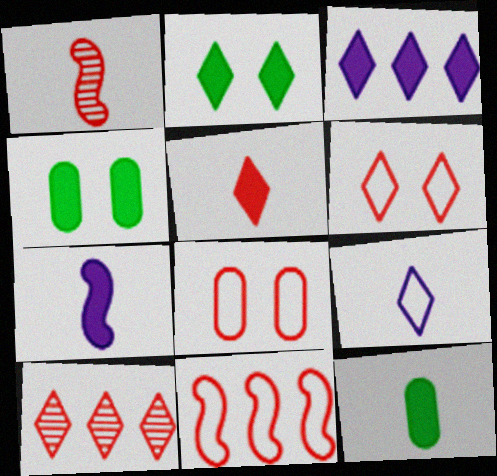[[1, 9, 12], 
[2, 3, 5], 
[2, 9, 10], 
[5, 6, 10], 
[5, 7, 12]]